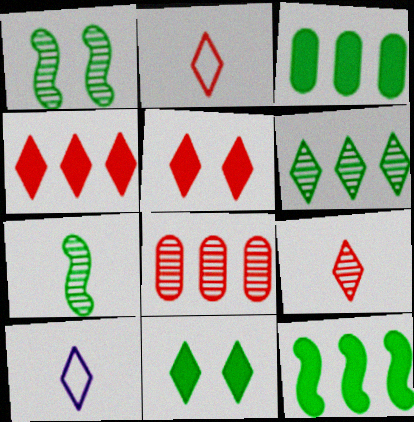[[5, 6, 10]]